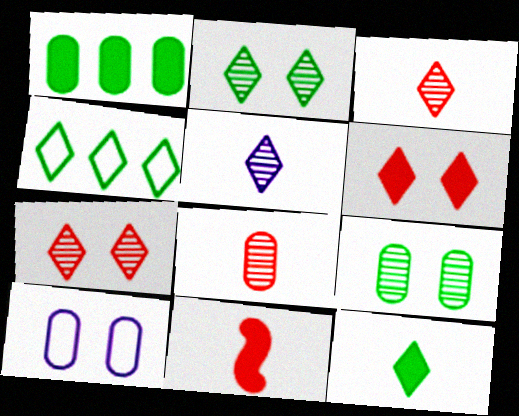[[1, 8, 10], 
[2, 4, 12], 
[4, 5, 6]]